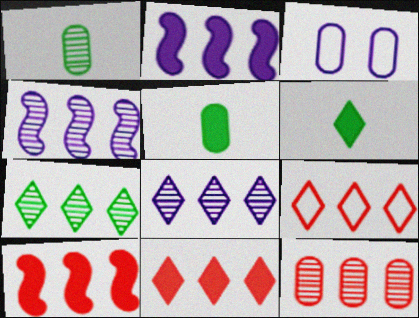[[3, 5, 12], 
[4, 7, 12], 
[9, 10, 12]]